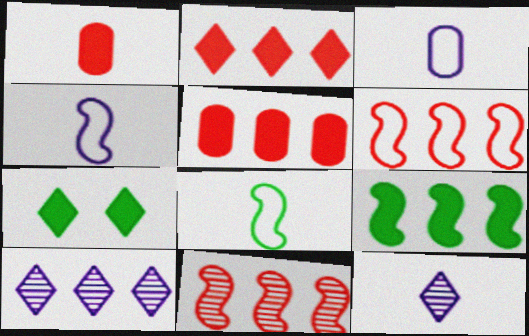[[1, 8, 12], 
[3, 7, 11]]